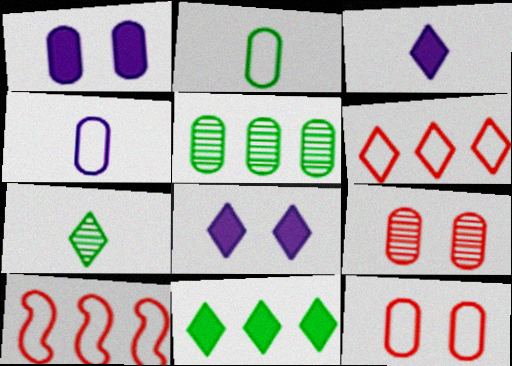[[1, 7, 10], 
[6, 7, 8]]